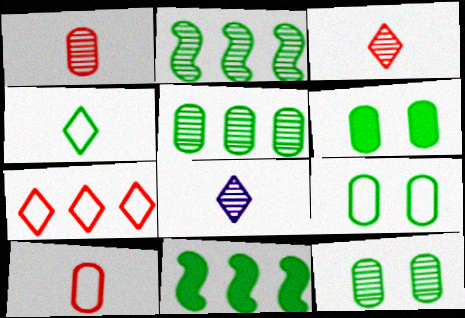[[2, 4, 6], 
[4, 11, 12], 
[6, 9, 12]]